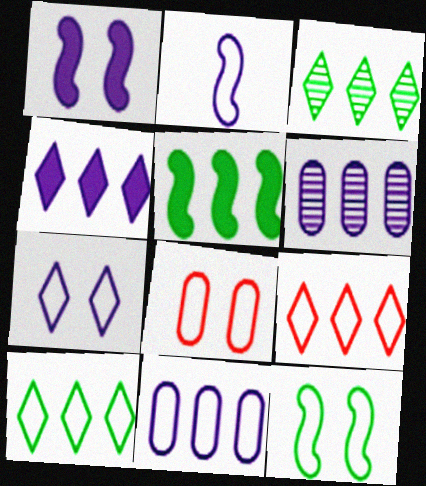[[2, 7, 11], 
[2, 8, 10], 
[3, 4, 9], 
[5, 6, 9], 
[7, 8, 12]]